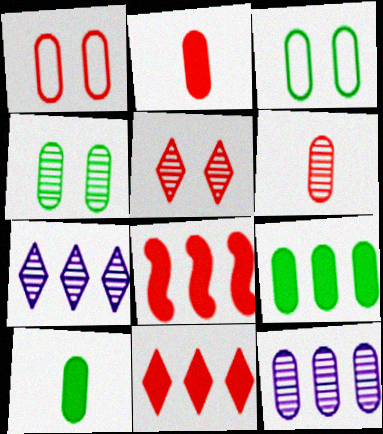[[1, 10, 12], 
[2, 3, 12], 
[4, 6, 12]]